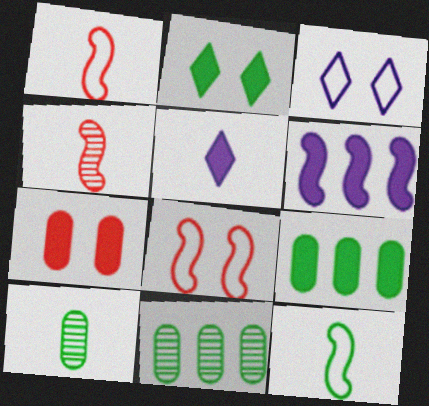[[1, 5, 10], 
[2, 11, 12], 
[3, 4, 9], 
[5, 8, 11]]